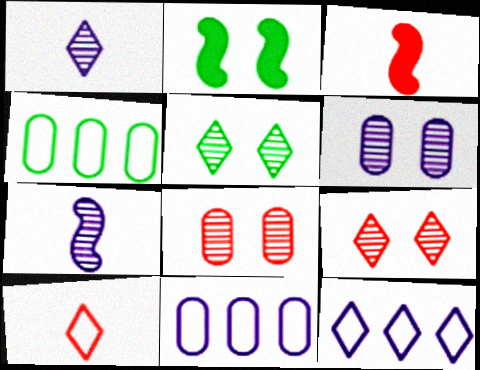[[3, 5, 11]]